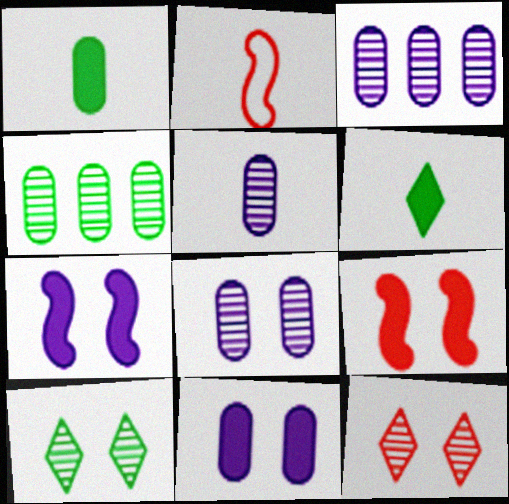[[2, 5, 6], 
[3, 5, 8]]